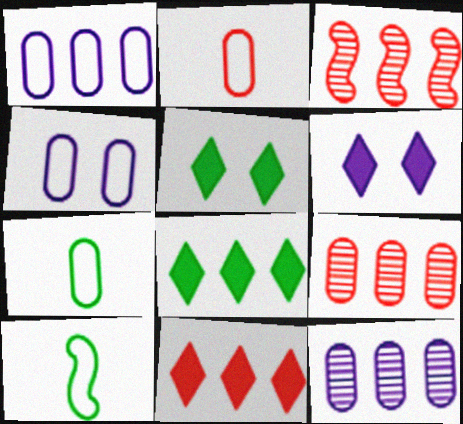[[1, 3, 8], 
[3, 6, 7], 
[6, 9, 10]]